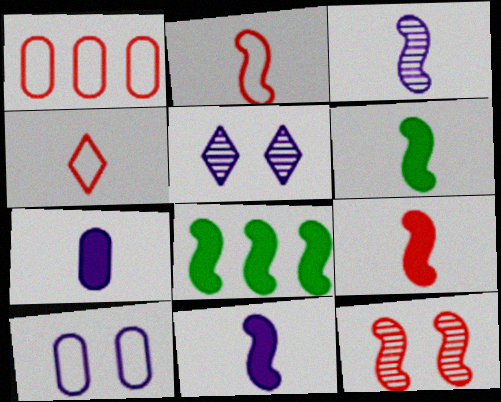[[1, 5, 6], 
[2, 3, 6], 
[6, 9, 11]]